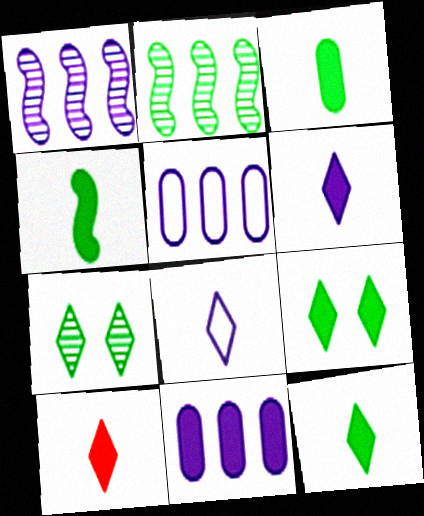[[3, 4, 12], 
[6, 10, 12]]